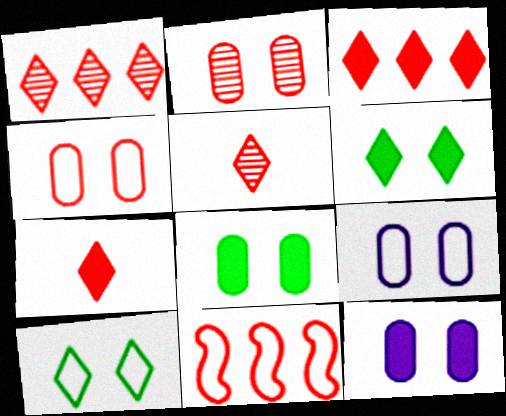[[2, 7, 11], 
[2, 8, 9]]